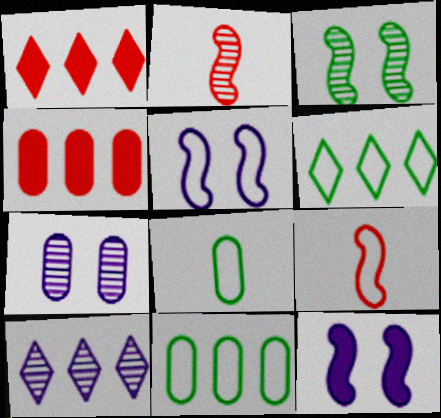[[1, 6, 10], 
[4, 7, 8]]